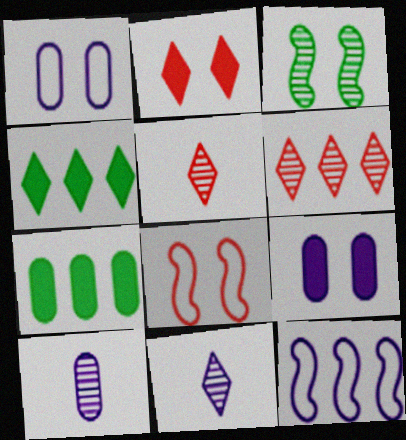[[1, 2, 3], 
[3, 6, 10], 
[4, 8, 10], 
[6, 7, 12], 
[7, 8, 11], 
[9, 11, 12]]